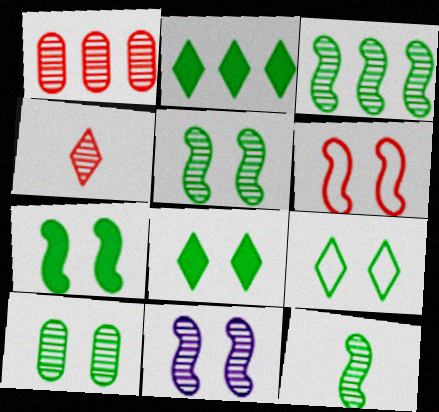[[3, 5, 12], 
[6, 7, 11], 
[7, 9, 10]]